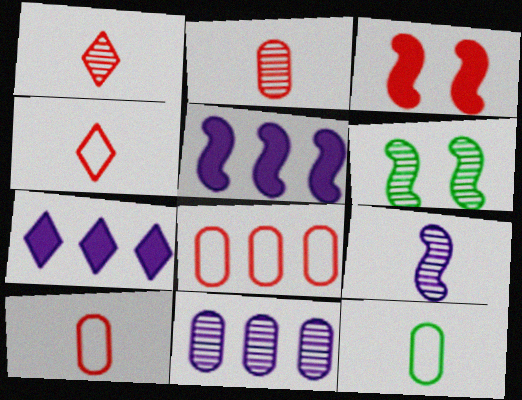[[1, 3, 8], 
[1, 6, 11], 
[6, 7, 10]]